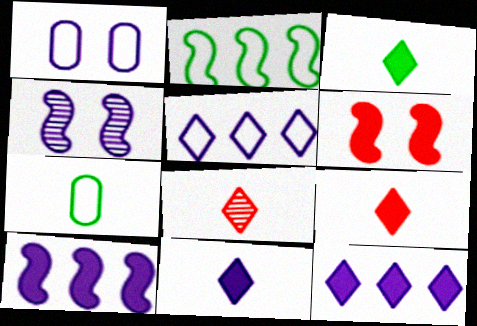[[3, 9, 11]]